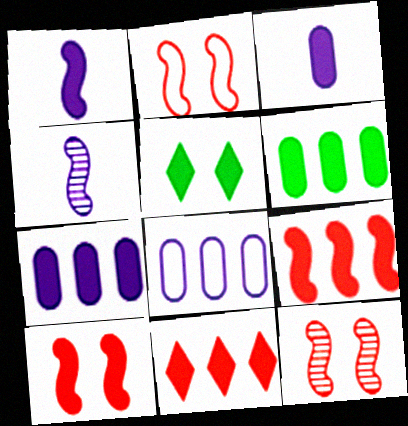[[2, 10, 12], 
[3, 5, 9]]